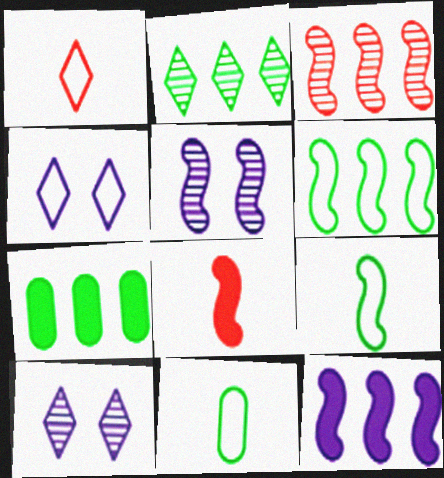[[1, 5, 7], 
[2, 6, 7], 
[3, 6, 12], 
[5, 6, 8]]